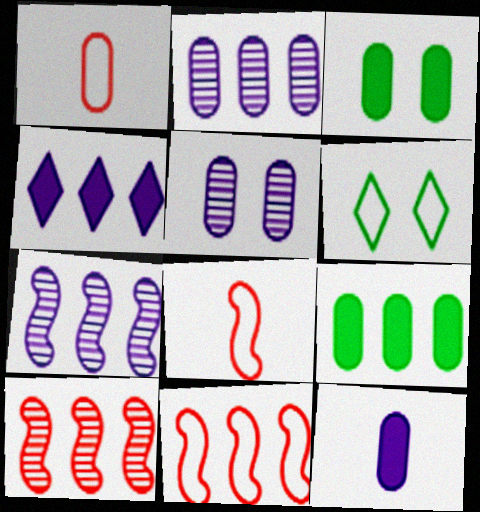[[1, 2, 3], 
[1, 5, 9], 
[6, 10, 12]]